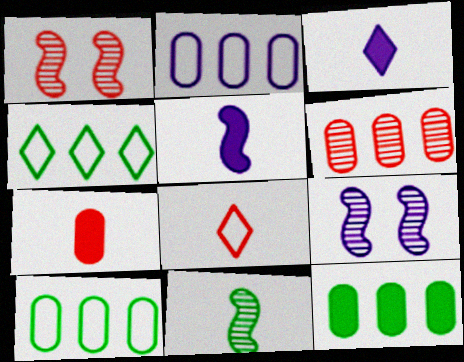[[1, 3, 10], 
[2, 3, 9], 
[2, 6, 12], 
[4, 7, 9], 
[8, 9, 12]]